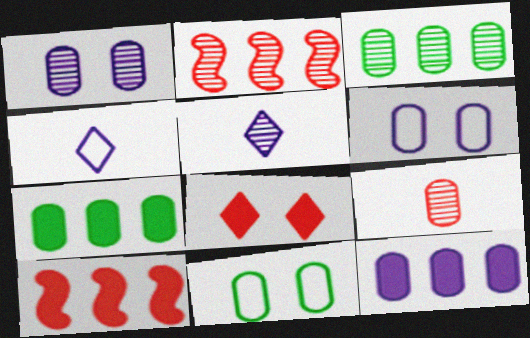[[1, 3, 9], 
[5, 10, 11], 
[6, 7, 9], 
[9, 11, 12]]